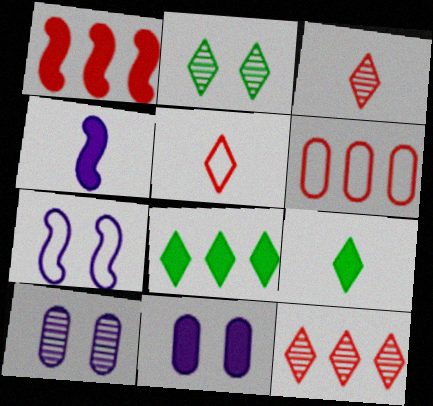[[1, 6, 12], 
[1, 9, 11], 
[2, 4, 6]]